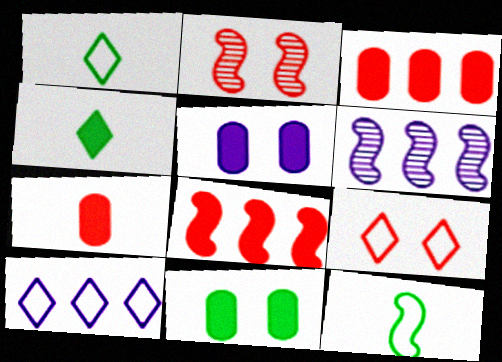[[1, 9, 10], 
[4, 5, 8]]